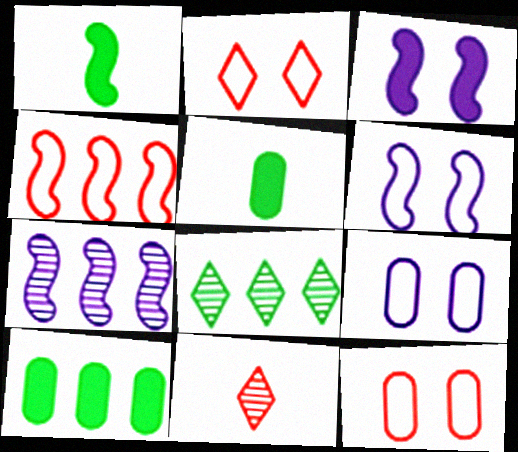[[2, 5, 7], 
[6, 10, 11]]